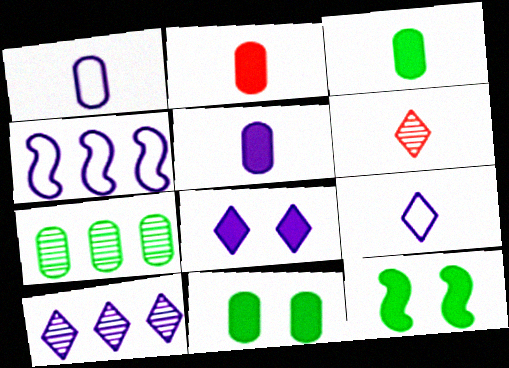[[2, 3, 5], 
[4, 6, 11], 
[8, 9, 10]]